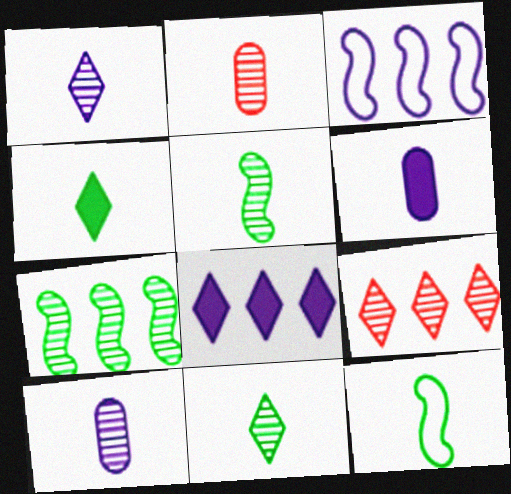[[1, 2, 5]]